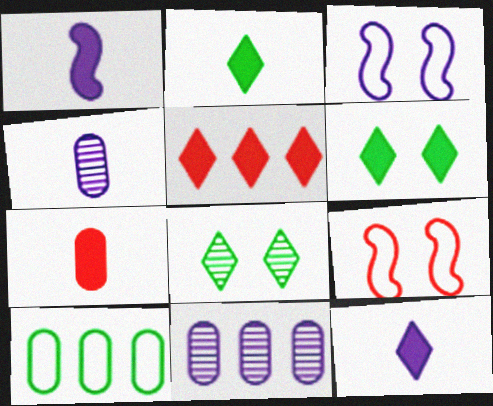[[1, 2, 7], 
[2, 9, 11], 
[3, 11, 12], 
[5, 6, 12]]